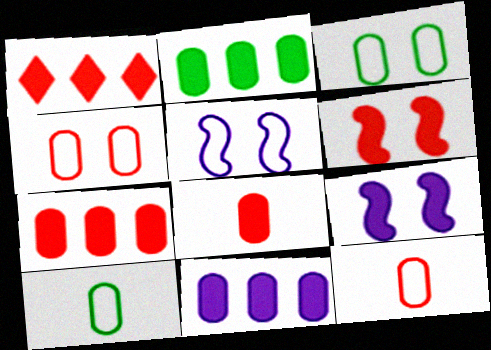[[1, 6, 8], 
[2, 7, 11]]